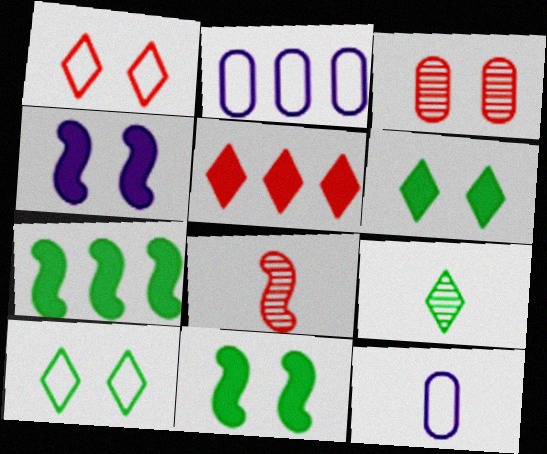[[2, 6, 8], 
[3, 4, 10]]